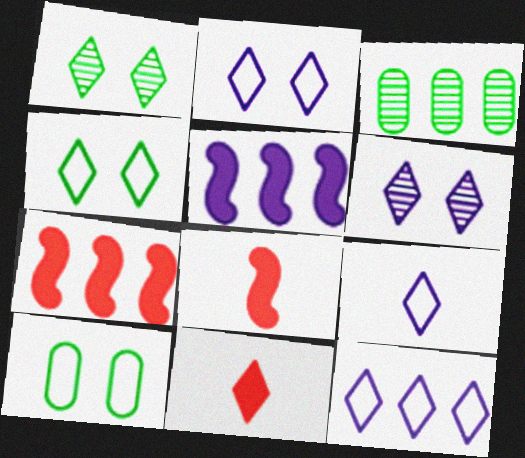[[1, 11, 12], 
[2, 3, 8], 
[2, 9, 12], 
[3, 7, 12]]